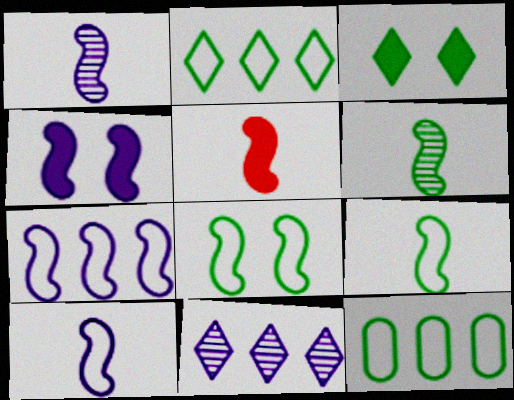[[1, 4, 7], 
[1, 5, 9], 
[3, 6, 12], 
[5, 6, 10]]